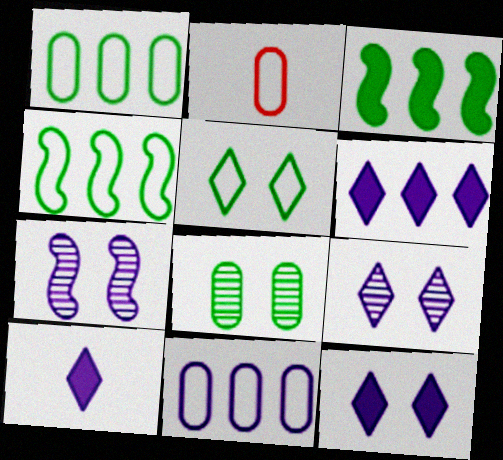[[2, 3, 9], 
[6, 10, 12], 
[7, 10, 11]]